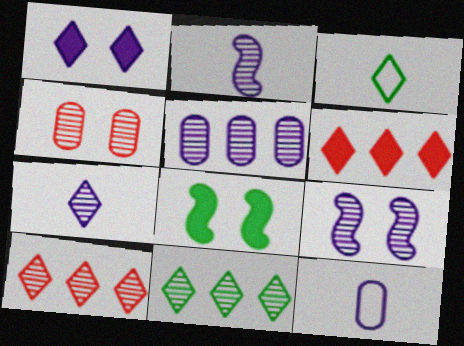[[1, 3, 10], 
[2, 4, 11], 
[5, 7, 9], 
[8, 10, 12]]